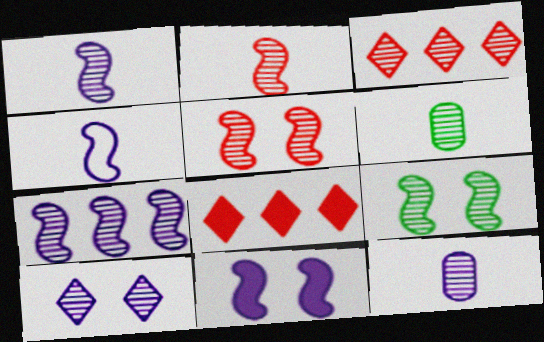[[2, 7, 9], 
[3, 9, 12], 
[4, 7, 11], 
[7, 10, 12]]